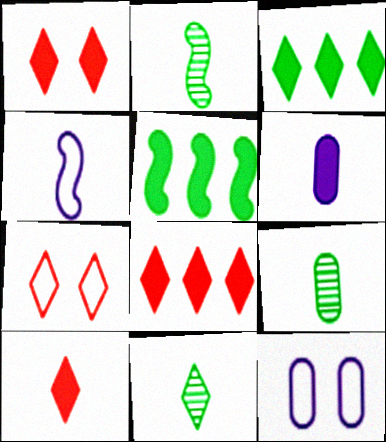[[1, 5, 6], 
[1, 8, 10], 
[2, 8, 12], 
[2, 9, 11], 
[4, 9, 10]]